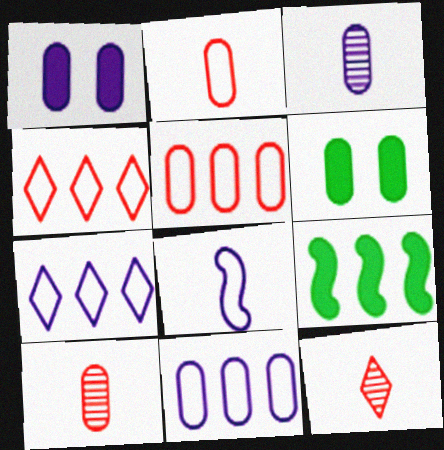[[1, 3, 11], 
[3, 5, 6], 
[6, 10, 11]]